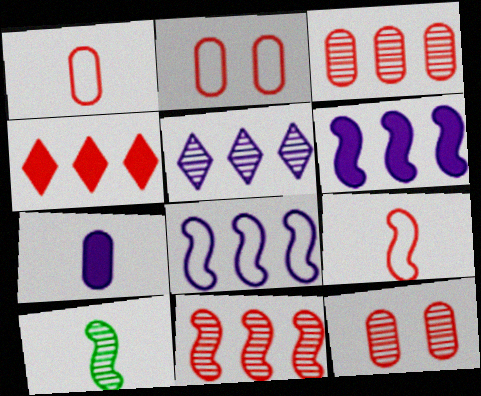[[4, 9, 12], 
[5, 10, 12]]